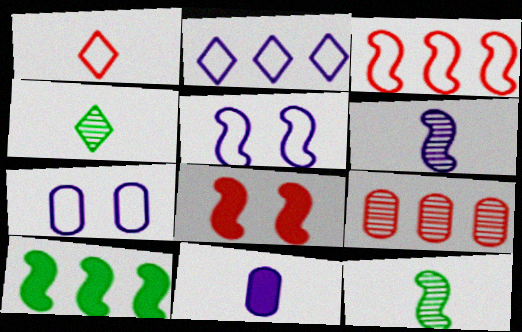[[1, 8, 9], 
[1, 11, 12], 
[2, 9, 10]]